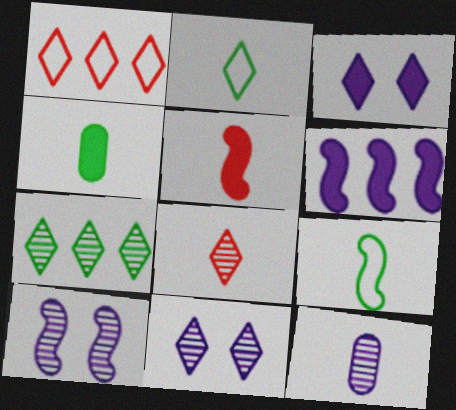[[1, 4, 10], 
[2, 5, 12], 
[7, 8, 11]]